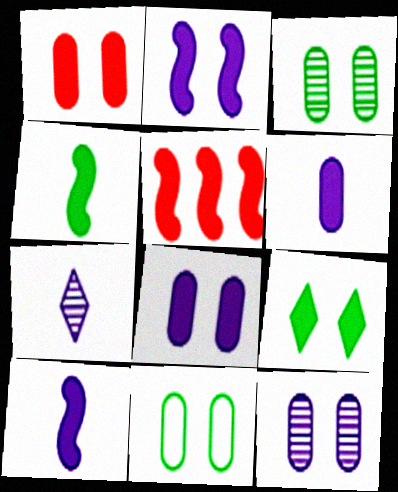[[1, 2, 9], 
[1, 11, 12], 
[2, 4, 5], 
[5, 6, 9], 
[5, 7, 11]]